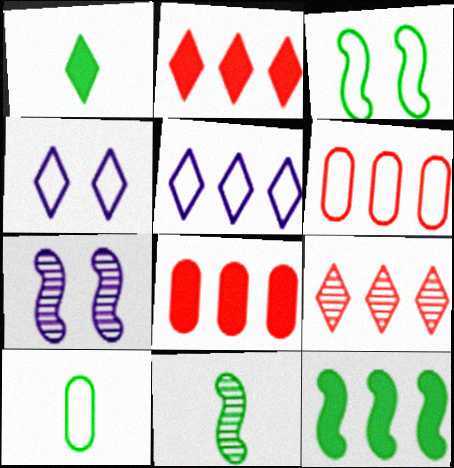[[1, 4, 9], 
[1, 6, 7], 
[1, 10, 11], 
[2, 7, 10], 
[3, 11, 12], 
[4, 8, 11]]